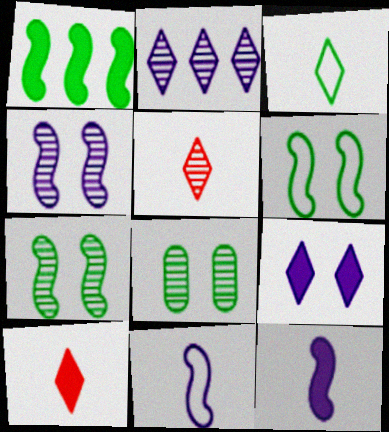[[1, 3, 8]]